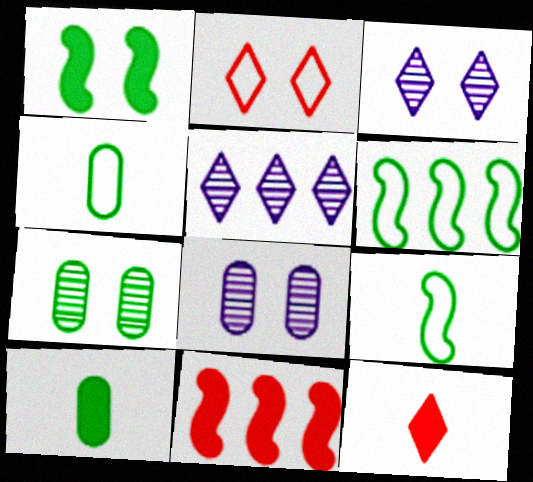[[1, 2, 8], 
[3, 4, 11], 
[6, 8, 12]]